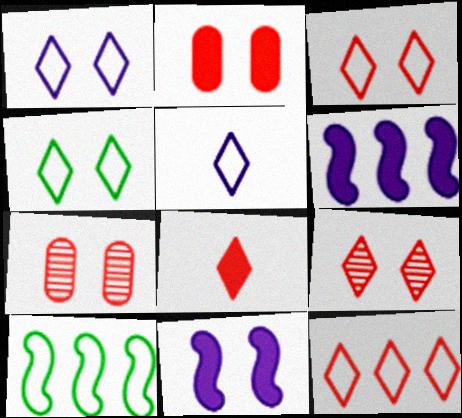[[1, 3, 4], 
[4, 5, 12], 
[4, 7, 11], 
[8, 9, 12]]